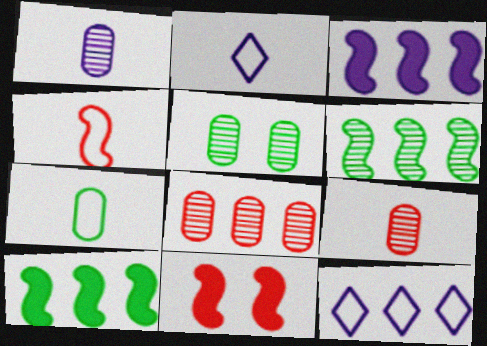[[1, 5, 8], 
[2, 4, 7], 
[8, 10, 12]]